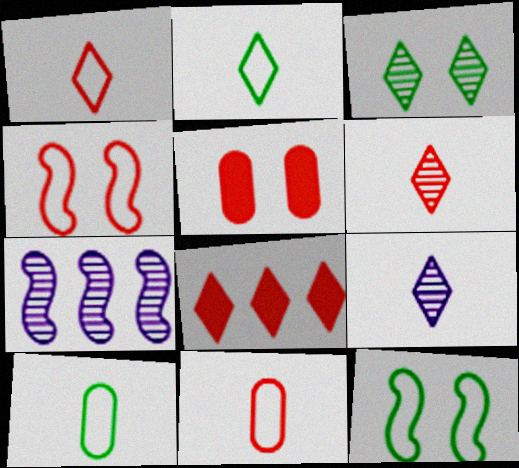[[2, 5, 7]]